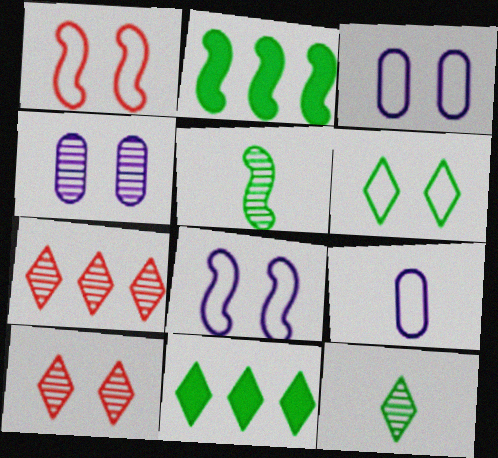[[1, 3, 6], 
[2, 9, 10], 
[4, 5, 7], 
[6, 11, 12]]